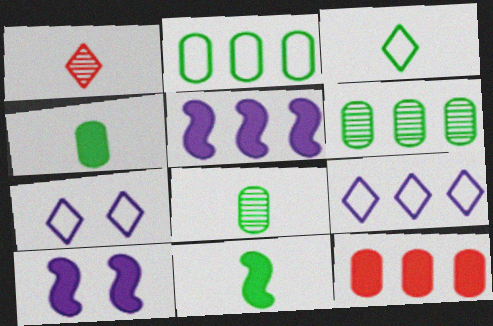[[1, 2, 10], 
[3, 8, 11]]